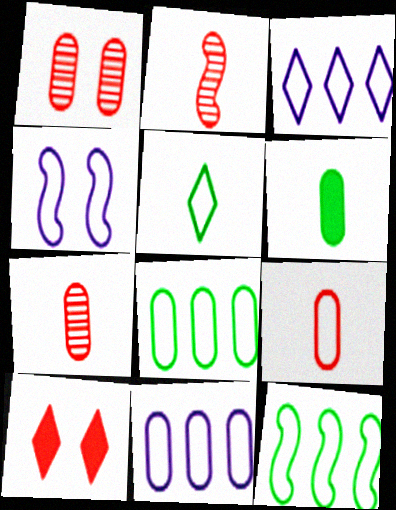[[1, 6, 11]]